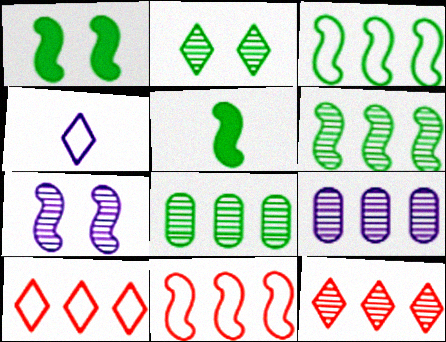[[5, 7, 11], 
[6, 9, 12]]